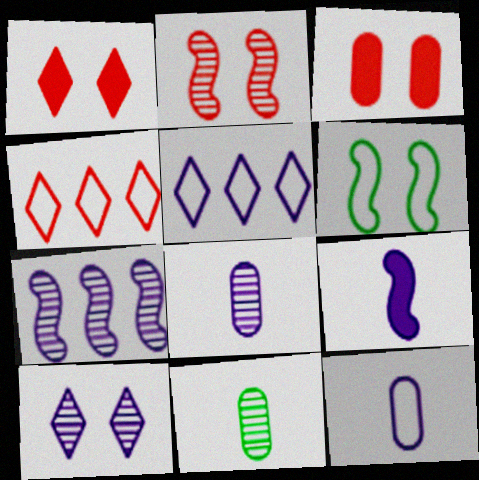[[3, 6, 10], 
[4, 6, 12], 
[7, 8, 10]]